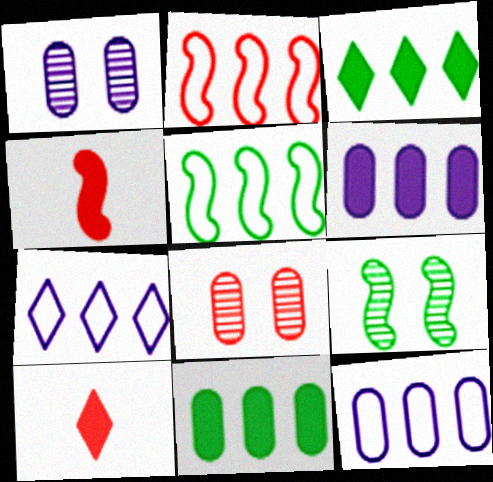[[1, 5, 10], 
[2, 8, 10], 
[9, 10, 12]]